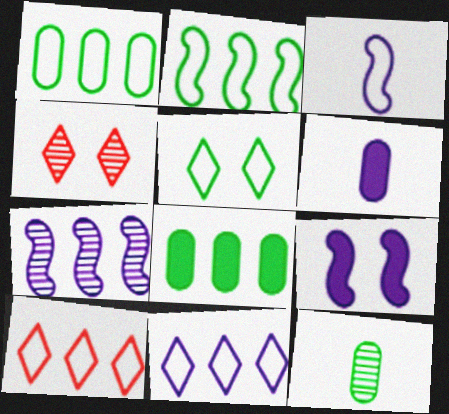[[2, 4, 6], 
[3, 4, 8], 
[3, 7, 9], 
[4, 7, 12], 
[7, 8, 10], 
[9, 10, 12]]